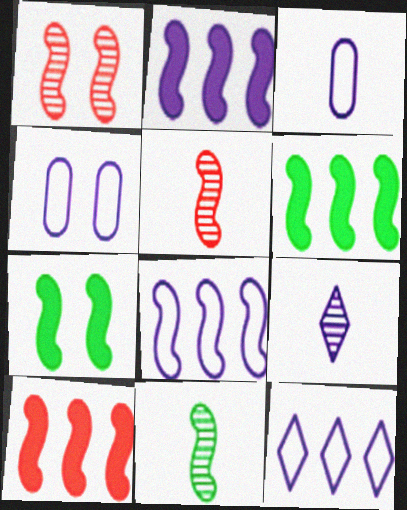[[2, 4, 9], 
[2, 6, 10], 
[5, 7, 8]]